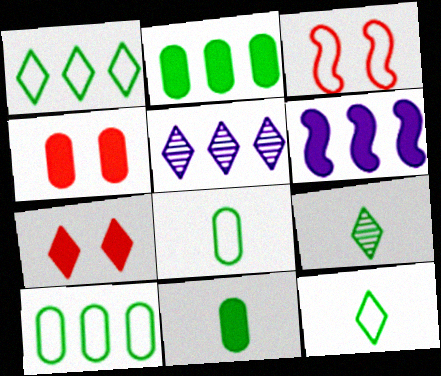[[3, 5, 11], 
[5, 7, 12], 
[6, 7, 11]]